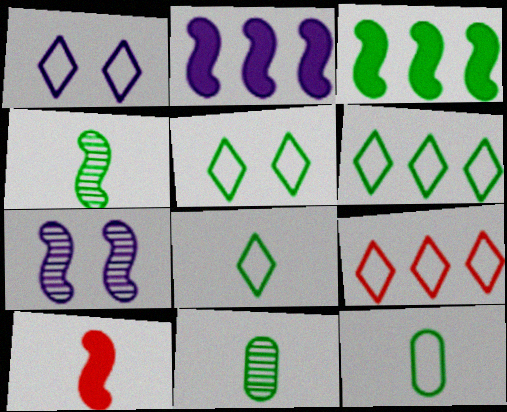[[1, 8, 9], 
[3, 5, 11], 
[5, 6, 8]]